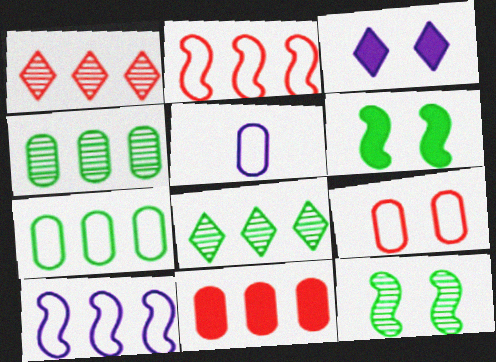[[1, 2, 11], 
[1, 5, 6], 
[3, 9, 12], 
[5, 7, 9], 
[8, 10, 11]]